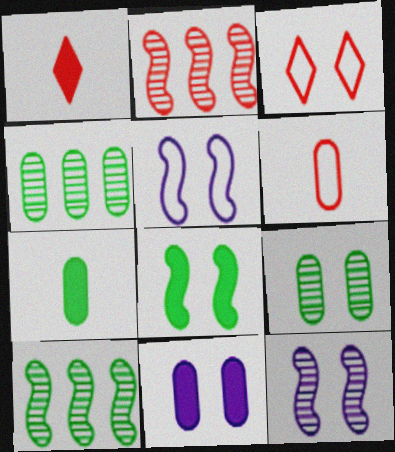[[1, 4, 5], 
[4, 6, 11]]